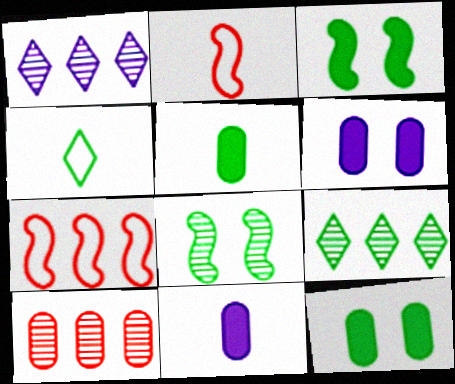[[1, 2, 12], 
[2, 6, 9]]